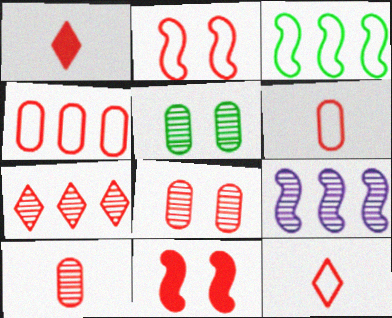[[2, 4, 12], 
[6, 7, 11]]